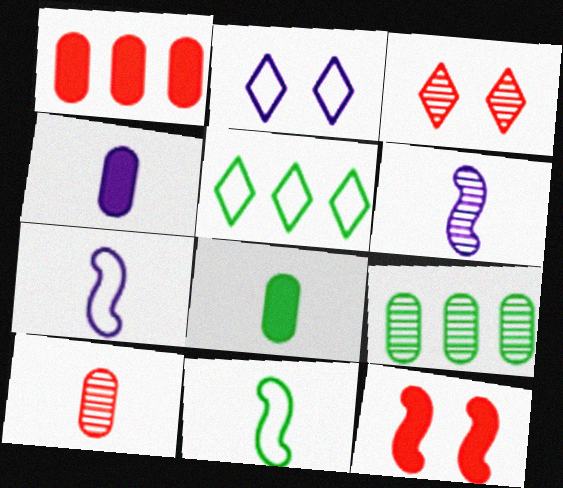[[3, 6, 9]]